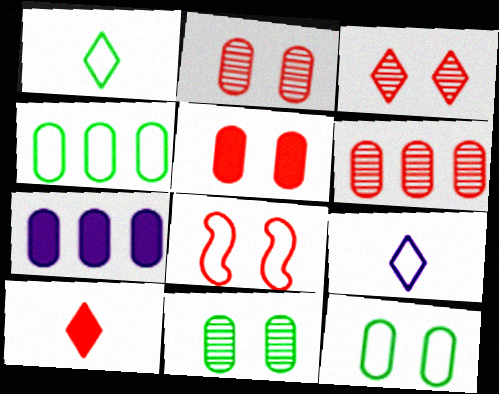[[3, 5, 8], 
[4, 6, 7], 
[4, 8, 9], 
[6, 8, 10]]